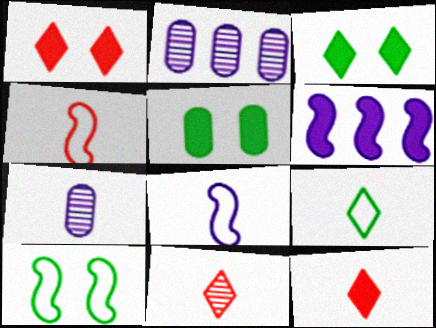[[2, 3, 4], 
[2, 10, 12], 
[5, 6, 12]]